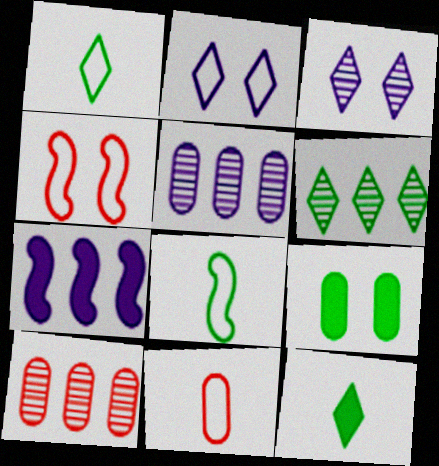[[3, 4, 9], 
[4, 5, 12], 
[5, 9, 11], 
[6, 8, 9]]